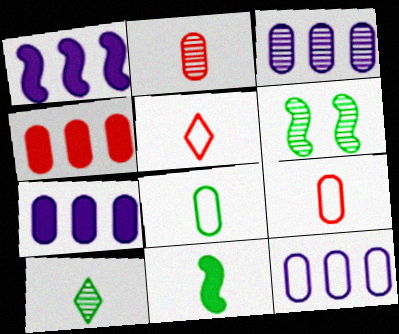[[3, 7, 12], 
[5, 6, 7], 
[8, 10, 11]]